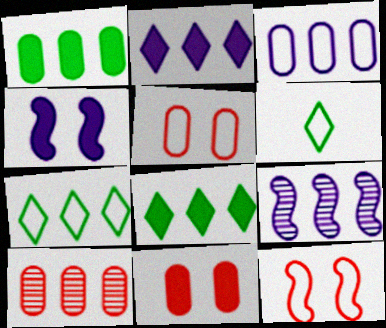[[1, 3, 10], 
[2, 3, 9], 
[3, 6, 12], 
[4, 6, 10], 
[6, 9, 11]]